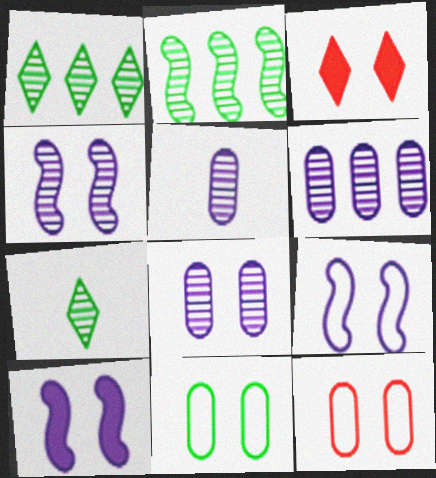[[3, 4, 11], 
[4, 9, 10], 
[5, 6, 8]]